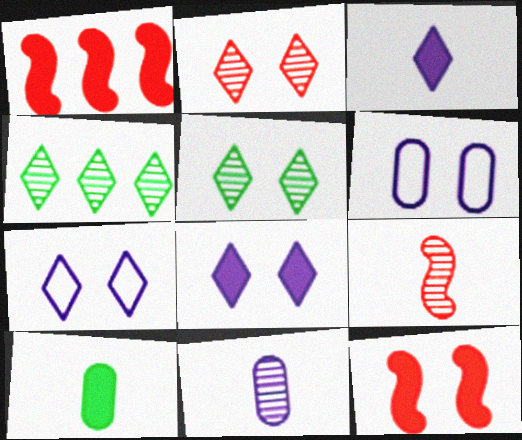[[1, 8, 10], 
[5, 6, 12]]